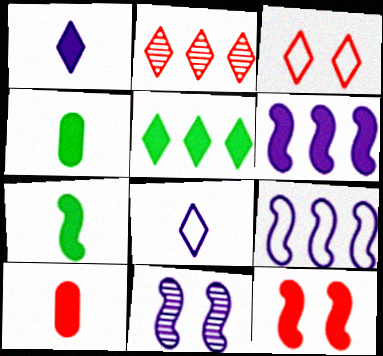[[1, 7, 10], 
[6, 7, 12]]